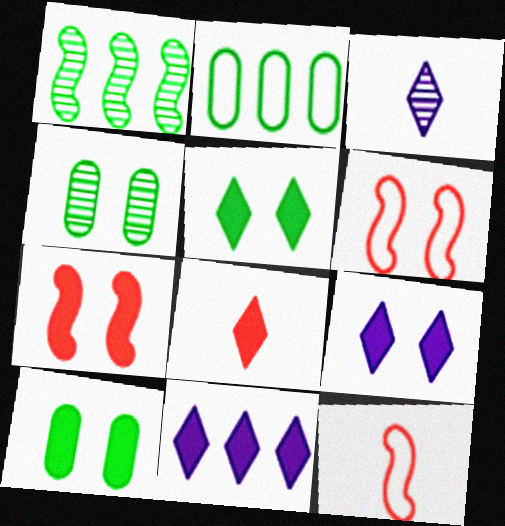[[2, 3, 7], 
[4, 6, 9], 
[4, 11, 12], 
[5, 8, 11], 
[7, 9, 10]]